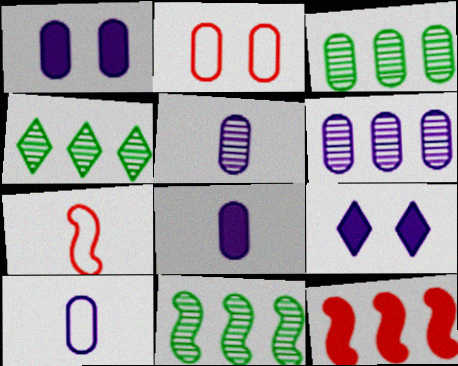[[1, 4, 7], 
[1, 6, 10], 
[2, 3, 8], 
[3, 4, 11], 
[3, 7, 9], 
[5, 8, 10]]